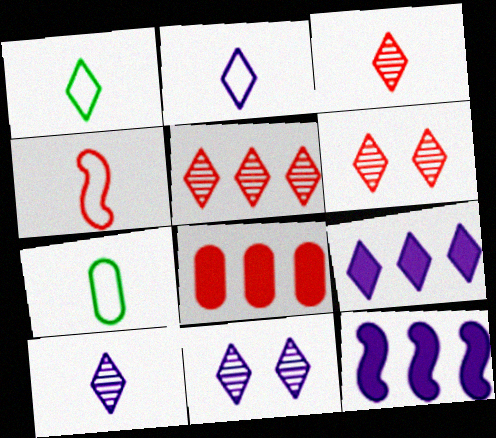[[1, 6, 9], 
[2, 4, 7], 
[2, 9, 11], 
[3, 5, 6], 
[4, 6, 8], 
[6, 7, 12]]